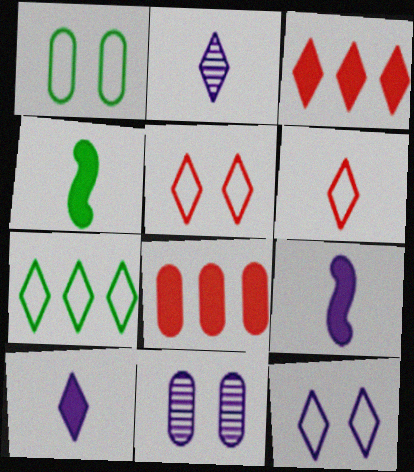[[6, 7, 12]]